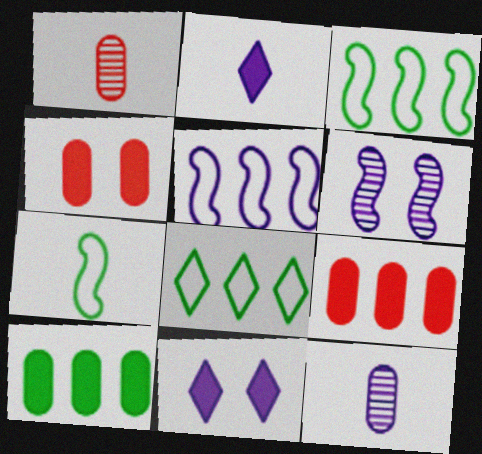[[1, 2, 7], 
[1, 3, 11], 
[5, 11, 12]]